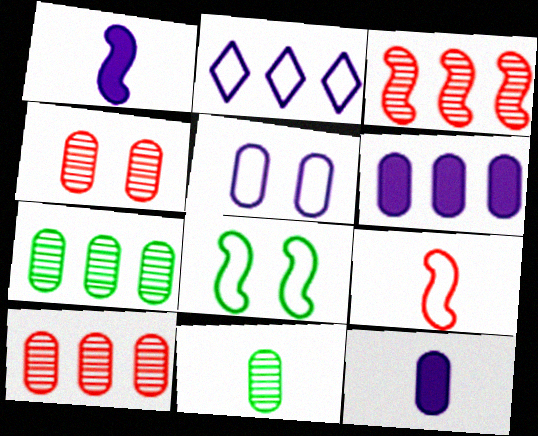[[1, 3, 8]]